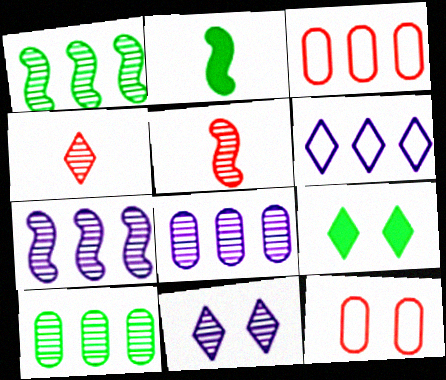[[2, 3, 11], 
[4, 6, 9], 
[5, 10, 11]]